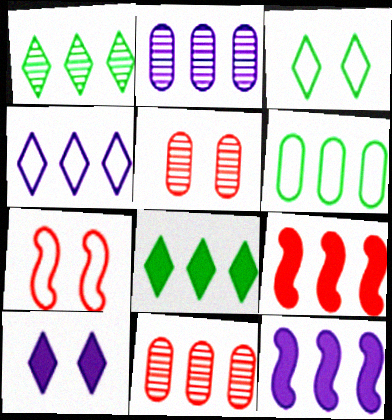[[2, 4, 12]]